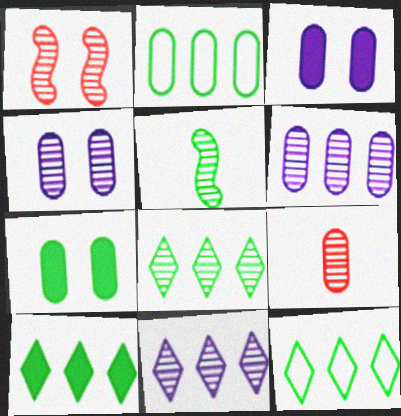[[2, 3, 9], 
[5, 7, 12], 
[8, 10, 12]]